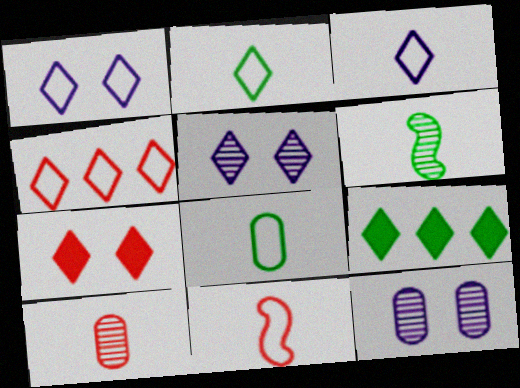[[1, 2, 4], 
[3, 8, 11], 
[9, 11, 12]]